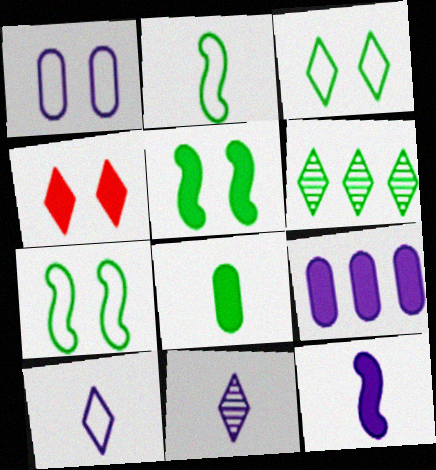[[4, 6, 10], 
[6, 7, 8]]